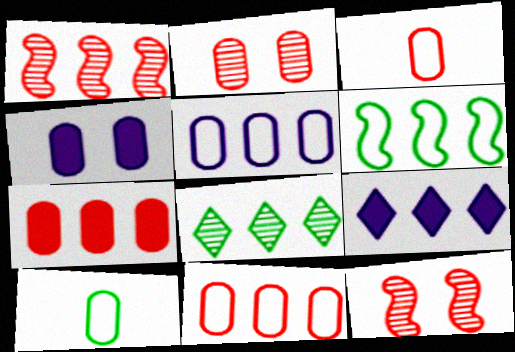[[2, 3, 7], 
[9, 10, 12]]